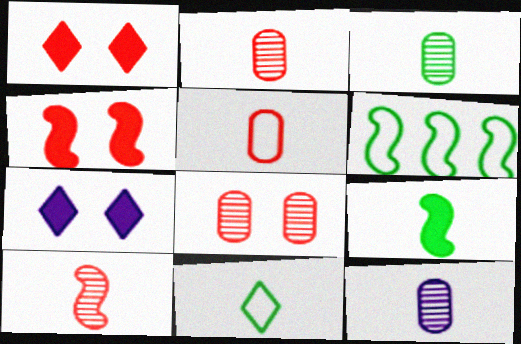[[1, 6, 12], 
[2, 3, 12], 
[2, 6, 7], 
[3, 9, 11]]